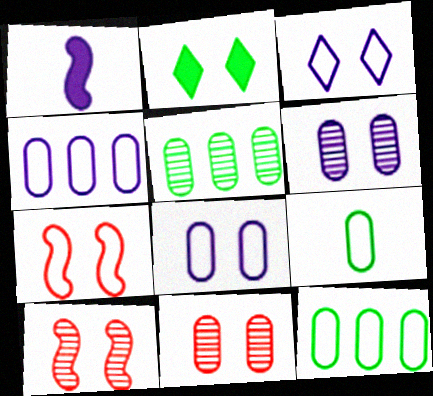[[2, 6, 7], 
[2, 8, 10]]